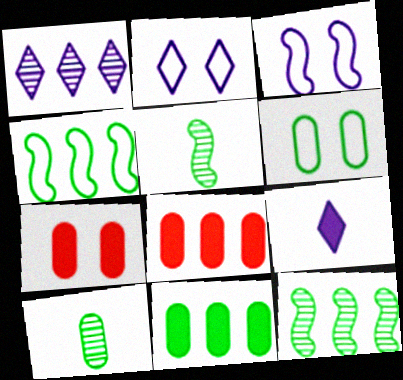[[1, 2, 9], 
[1, 4, 8], 
[2, 5, 8], 
[6, 10, 11]]